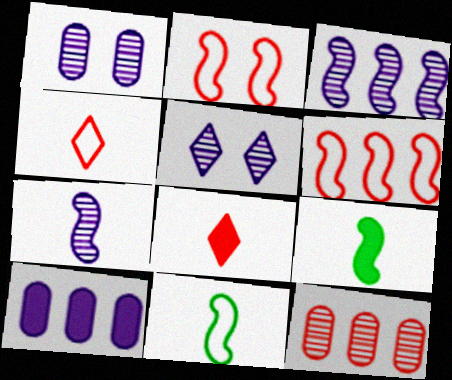[[2, 3, 9], 
[2, 8, 12]]